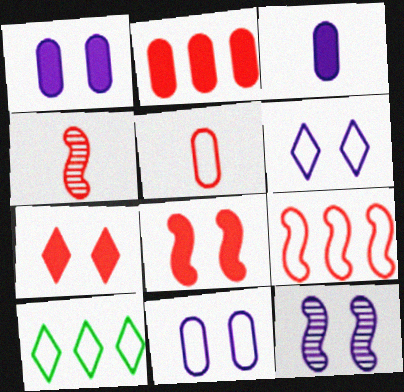[[1, 4, 10], 
[1, 6, 12], 
[4, 8, 9]]